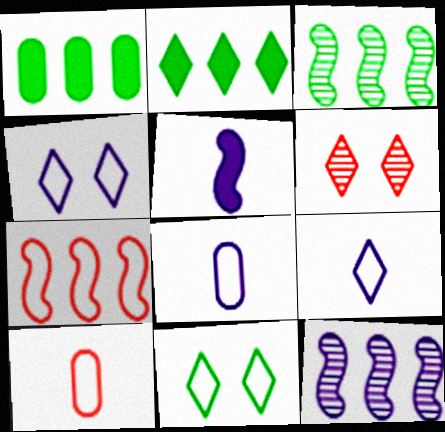[[2, 6, 9], 
[7, 8, 11]]